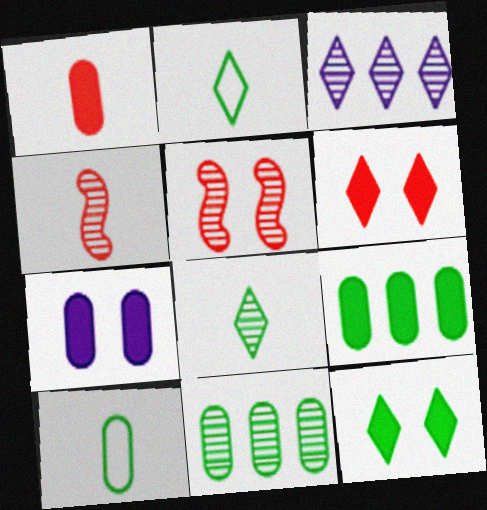[[1, 7, 9], 
[2, 3, 6]]